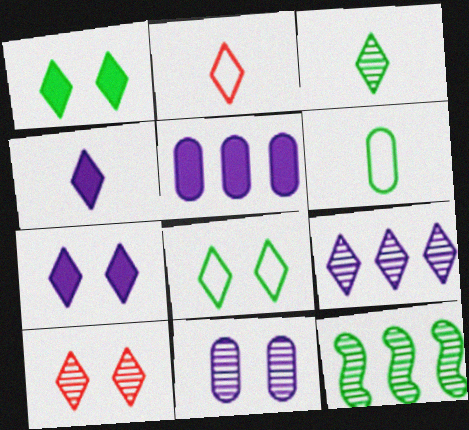[[1, 2, 9], 
[1, 6, 12], 
[2, 3, 4], 
[3, 9, 10], 
[7, 8, 10]]